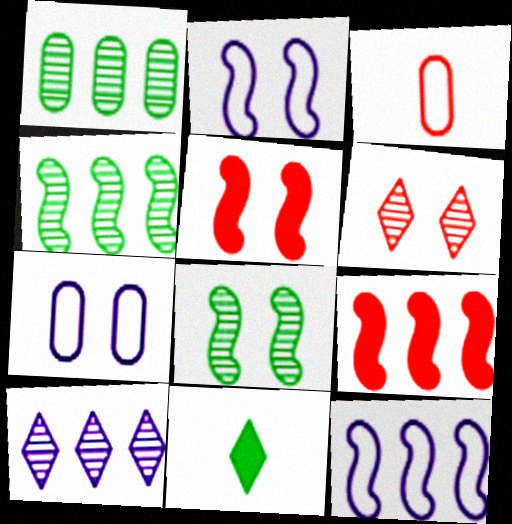[[2, 5, 8], 
[3, 6, 9], 
[4, 9, 12]]